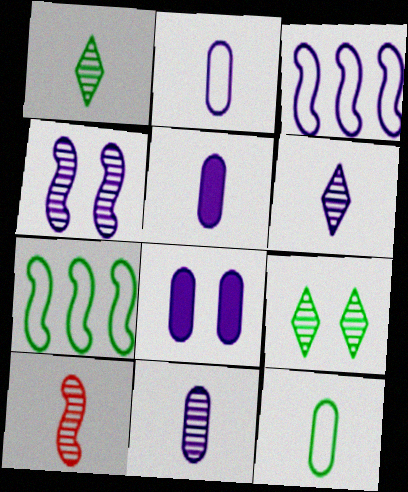[[1, 10, 11], 
[2, 5, 11], 
[3, 6, 8]]